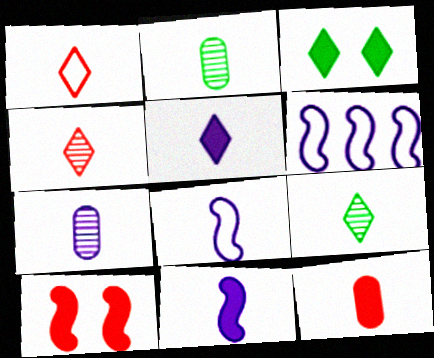[[1, 2, 11], 
[1, 5, 9], 
[5, 7, 8], 
[8, 9, 12]]